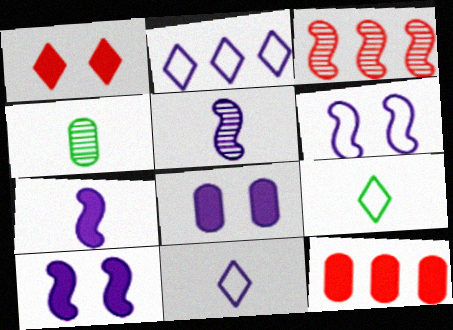[[2, 5, 8], 
[3, 8, 9]]